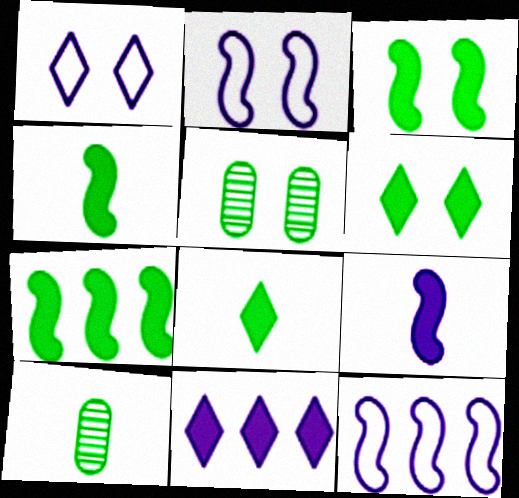[[3, 4, 7]]